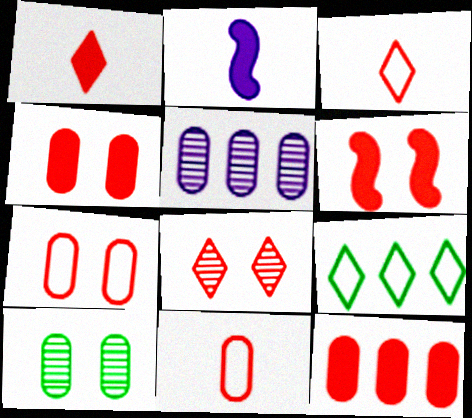[[1, 6, 12], 
[6, 7, 8]]